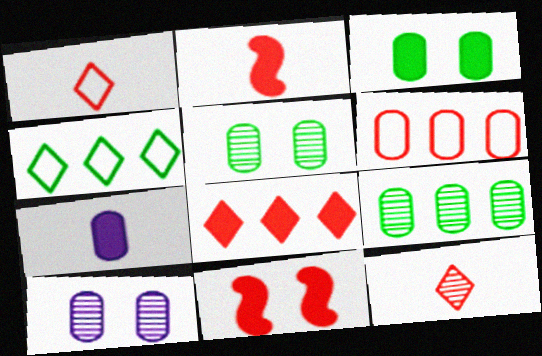[[2, 4, 10], 
[5, 6, 7], 
[6, 11, 12]]